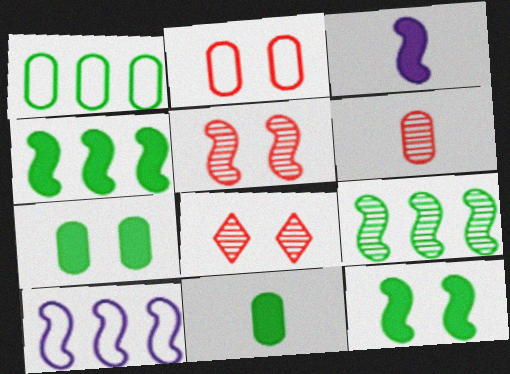[[1, 3, 8], 
[8, 10, 11]]